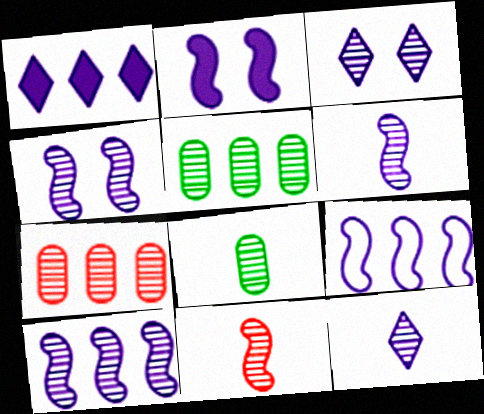[[2, 6, 9], 
[3, 5, 11], 
[4, 6, 10], 
[8, 11, 12]]